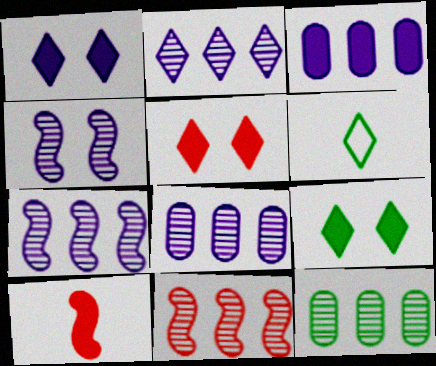[[1, 5, 9], 
[2, 5, 6], 
[2, 7, 8], 
[2, 11, 12], 
[3, 9, 10]]